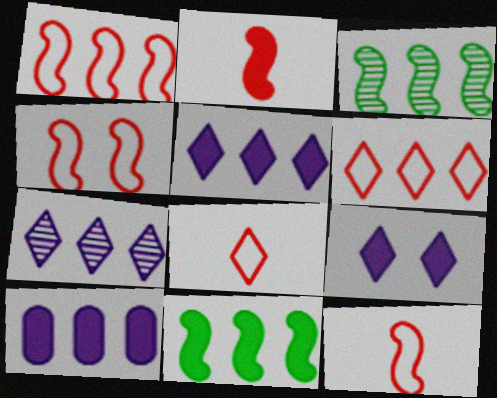[[1, 4, 12], 
[3, 6, 10]]